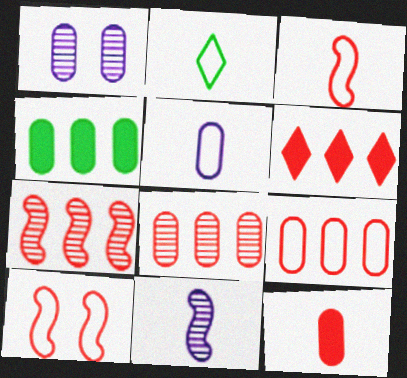[[2, 3, 5], 
[2, 11, 12], 
[6, 7, 9]]